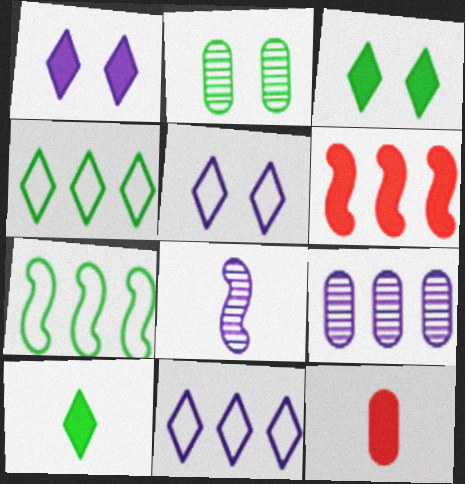[[2, 7, 10], 
[4, 6, 9]]